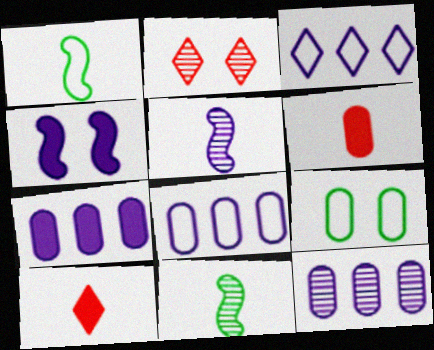[[1, 2, 7], 
[2, 4, 9], 
[2, 11, 12], 
[6, 9, 12], 
[7, 8, 12]]